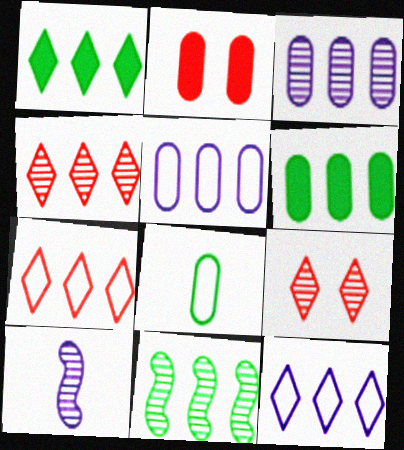[[1, 4, 12], 
[2, 3, 8], 
[3, 4, 11]]